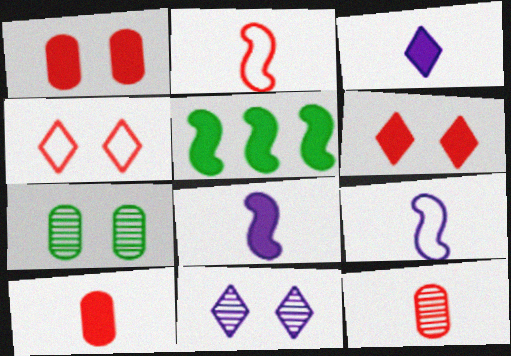[[1, 3, 5]]